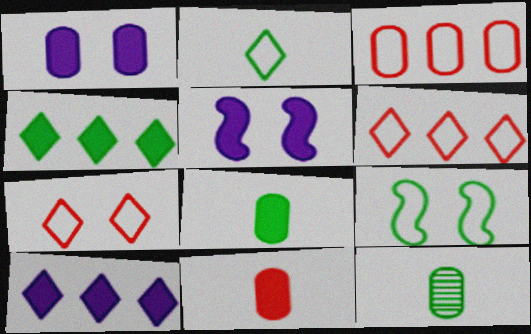[[1, 3, 12], 
[4, 5, 11], 
[4, 9, 12], 
[5, 6, 12]]